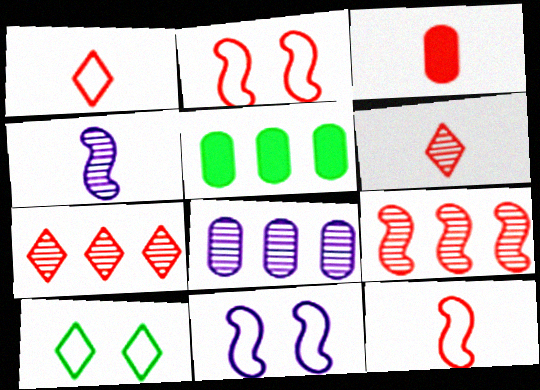[[2, 3, 7], 
[3, 6, 12], 
[5, 6, 11]]